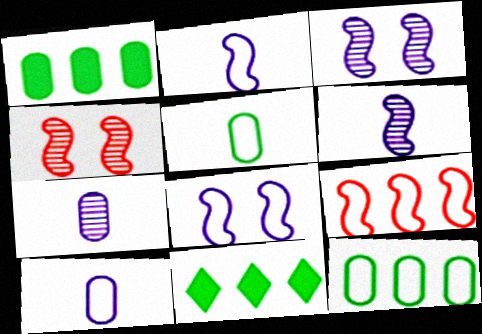[[4, 10, 11]]